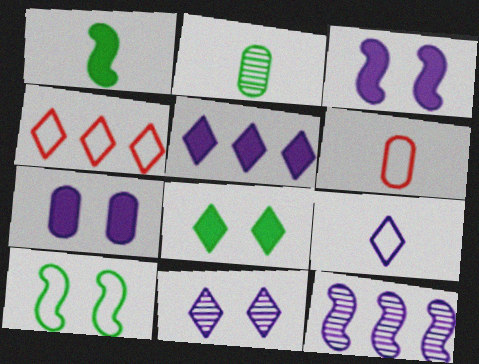[[2, 3, 4], 
[5, 9, 11], 
[6, 8, 12], 
[7, 9, 12]]